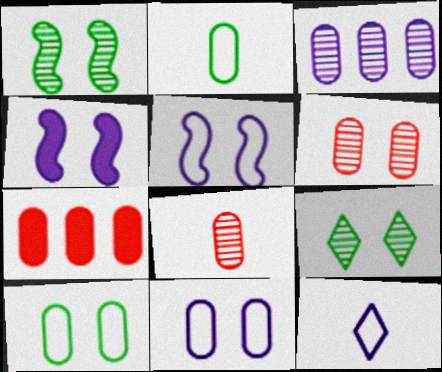[[1, 7, 12], 
[3, 4, 12]]